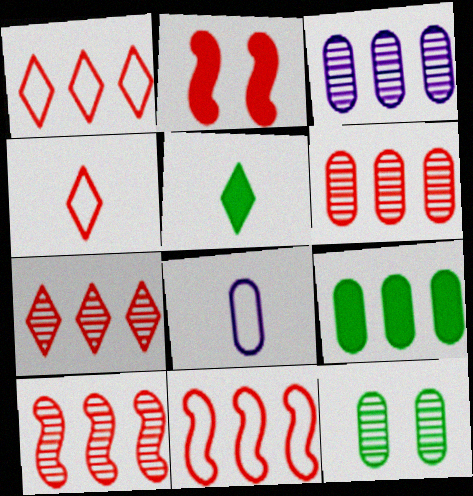[[2, 4, 6], 
[6, 7, 10]]